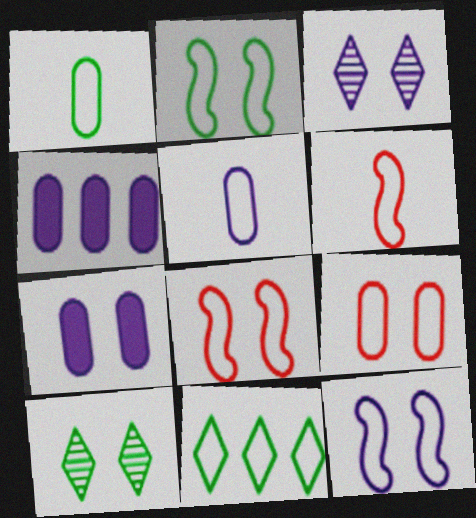[[1, 2, 11], 
[2, 8, 12], 
[3, 7, 12], 
[4, 6, 10], 
[5, 8, 11], 
[7, 8, 10]]